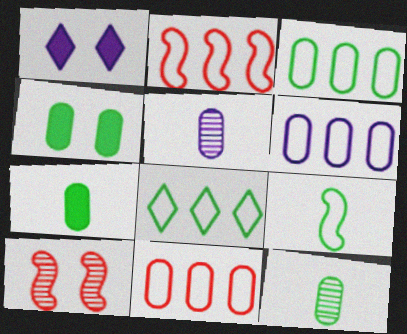[[1, 2, 12], 
[2, 6, 8], 
[3, 4, 12], 
[3, 6, 11], 
[4, 5, 11]]